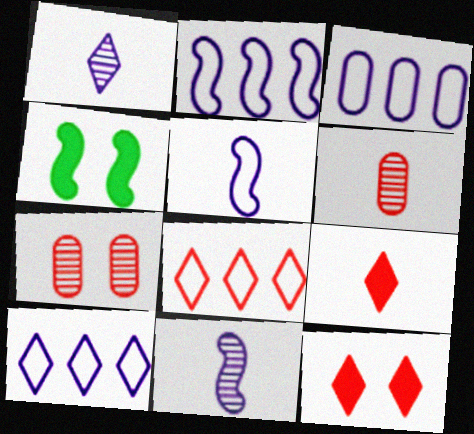[[2, 3, 10], 
[4, 6, 10]]